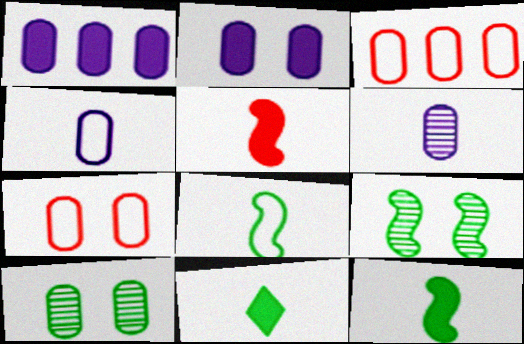[[2, 7, 10]]